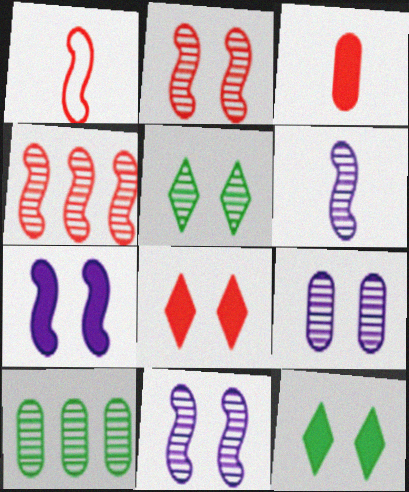[[2, 5, 9]]